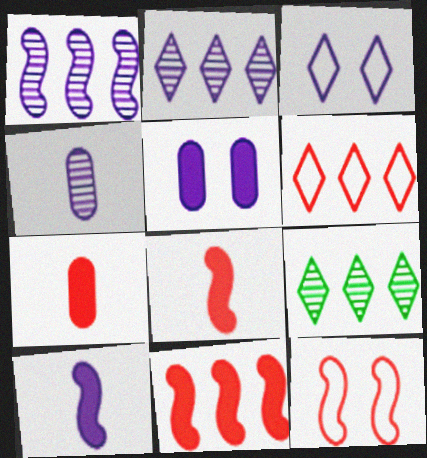[]